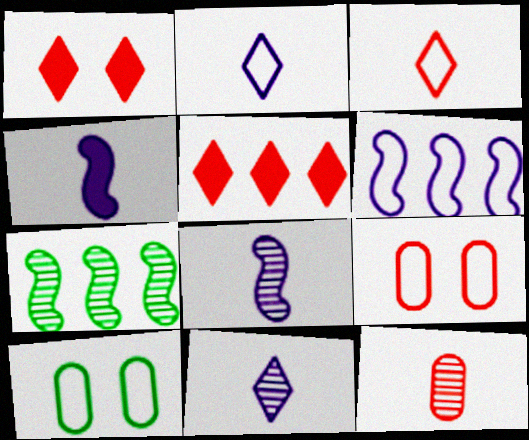[[3, 6, 10], 
[5, 8, 10]]